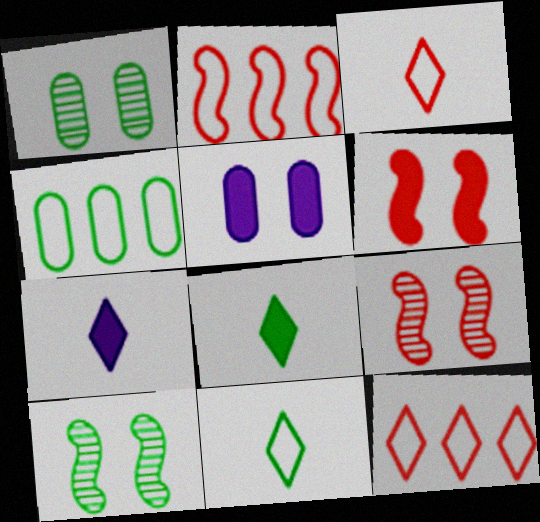[[1, 2, 7], 
[4, 7, 9], 
[4, 8, 10]]